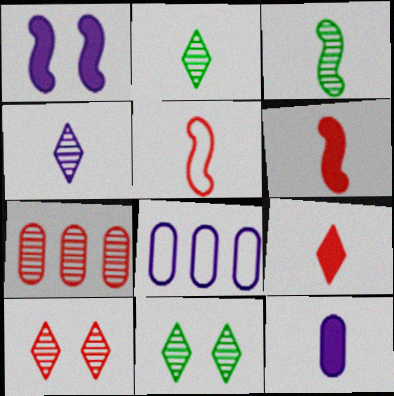[[1, 4, 8], 
[2, 5, 12], 
[6, 8, 11]]